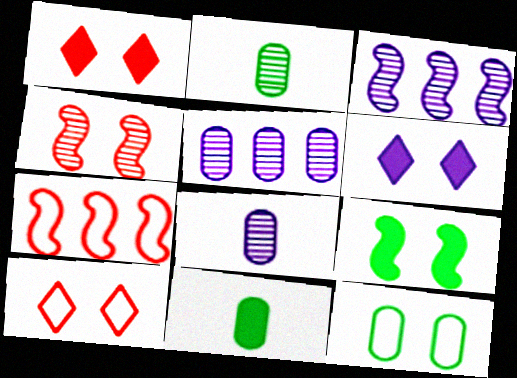[[2, 6, 7], 
[3, 10, 11], 
[4, 6, 12]]